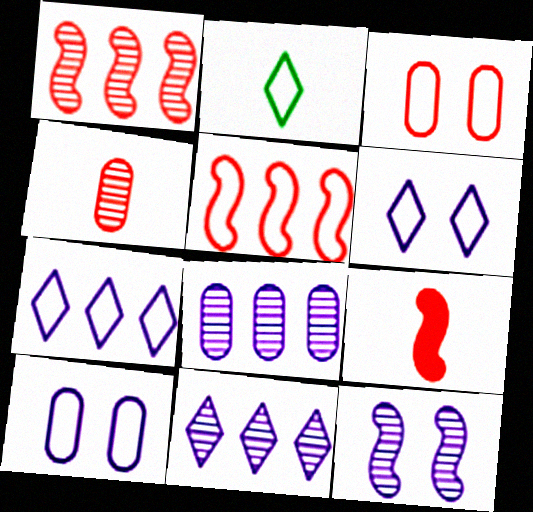[[2, 5, 10]]